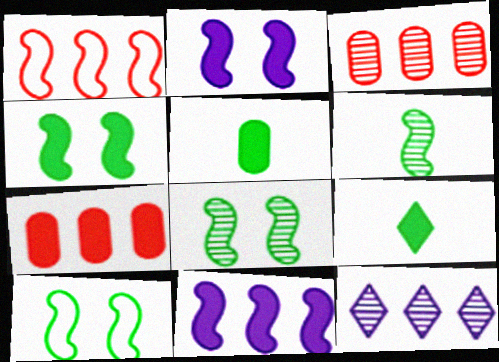[[1, 2, 6], 
[2, 7, 9], 
[4, 8, 10]]